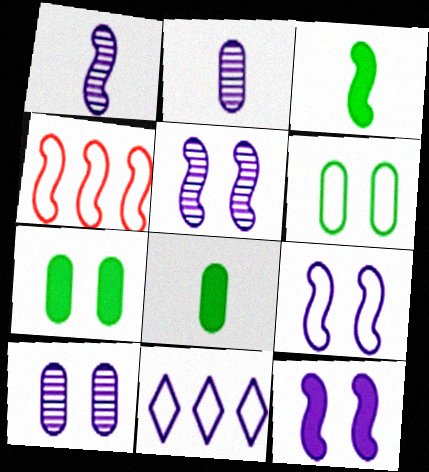[[2, 11, 12], 
[3, 4, 5], 
[5, 9, 12]]